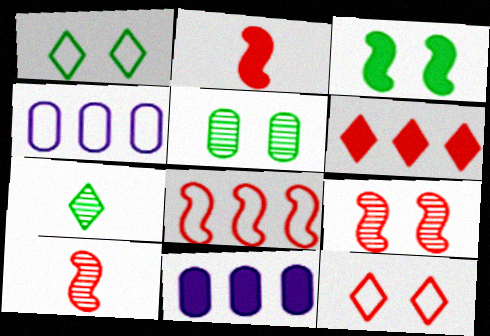[[1, 3, 5], 
[1, 10, 11], 
[2, 8, 9]]